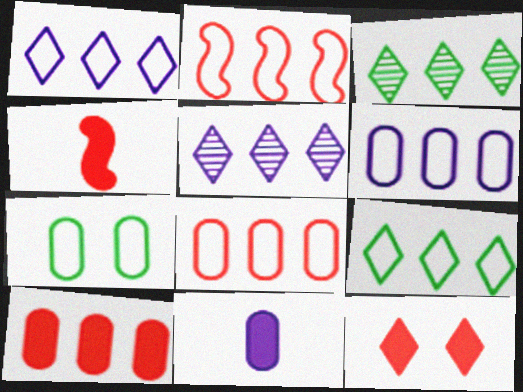[[2, 6, 9], 
[4, 5, 7], 
[4, 10, 12]]